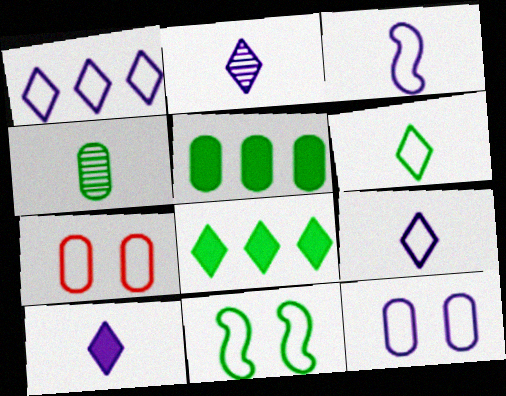[[1, 3, 12], 
[2, 9, 10], 
[4, 8, 11]]